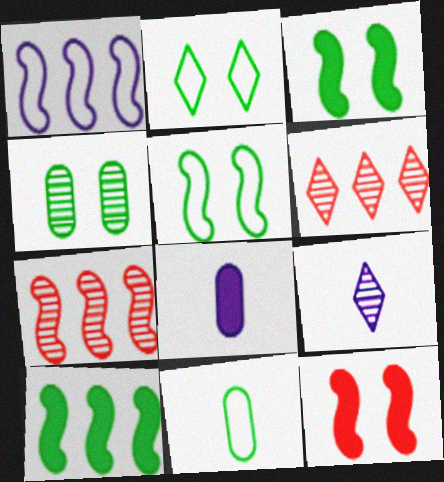[[1, 7, 10], 
[2, 3, 4], 
[2, 7, 8], 
[4, 7, 9], 
[5, 6, 8]]